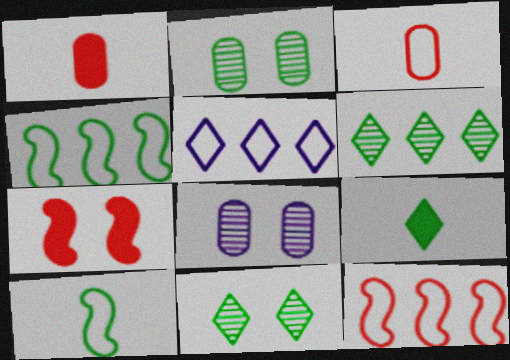[[2, 4, 9], 
[8, 9, 12]]